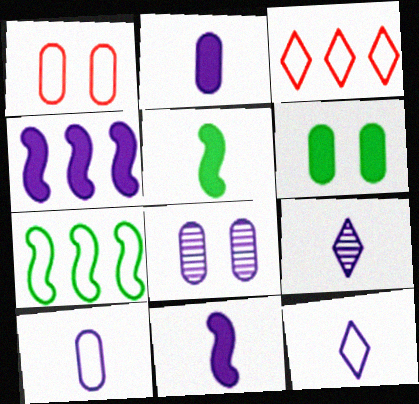[[1, 6, 8], 
[1, 7, 12], 
[3, 5, 8], 
[4, 8, 12], 
[9, 10, 11]]